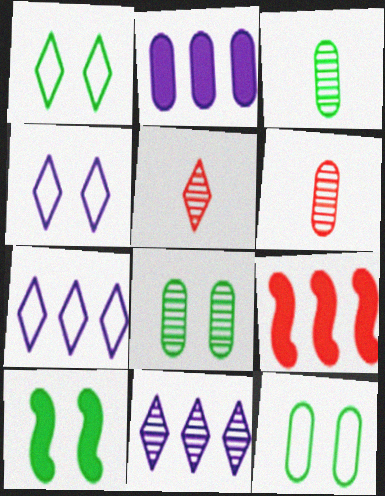[[1, 8, 10], 
[2, 6, 12], 
[3, 4, 9], 
[6, 7, 10]]